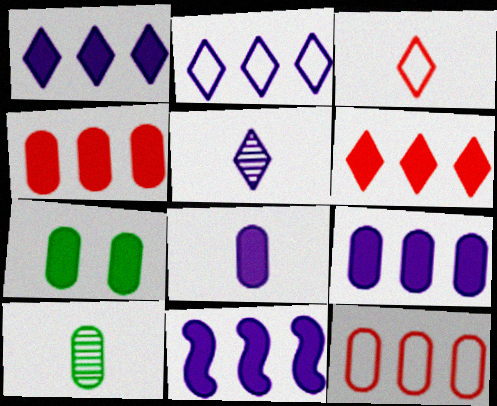[[1, 9, 11], 
[4, 7, 8]]